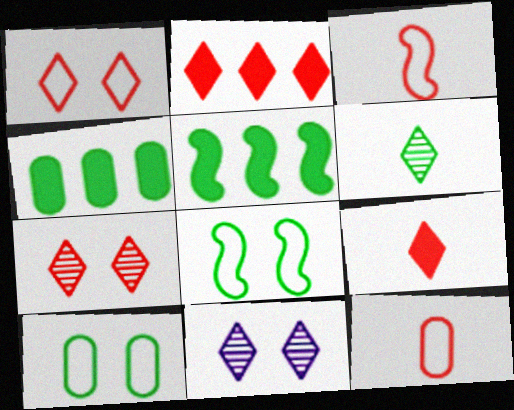[[3, 4, 11], 
[4, 6, 8], 
[5, 6, 10], 
[5, 11, 12]]